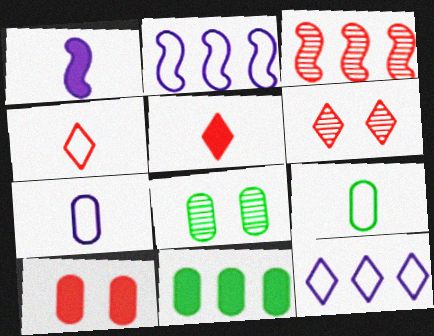[[2, 5, 8], 
[3, 4, 10], 
[3, 11, 12], 
[8, 9, 11]]